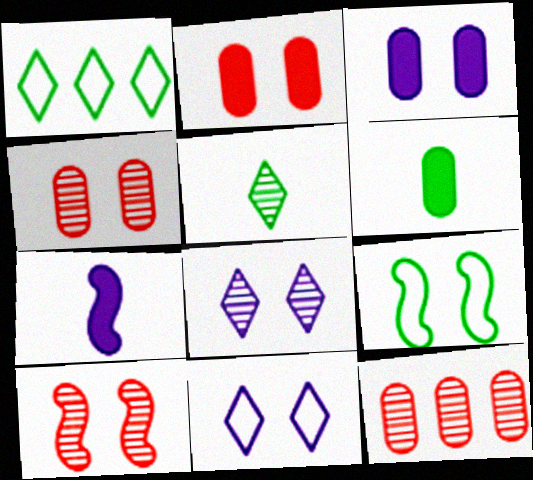[[1, 4, 7], 
[2, 8, 9]]